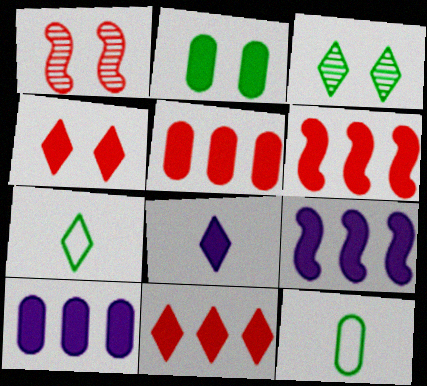[[1, 7, 10], 
[2, 6, 8], 
[5, 6, 11]]